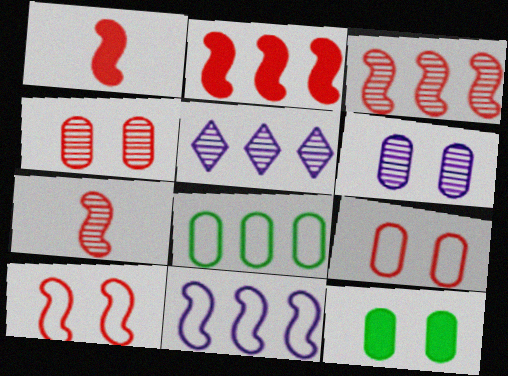[[1, 3, 10], 
[2, 5, 8], 
[2, 7, 10], 
[6, 9, 12]]